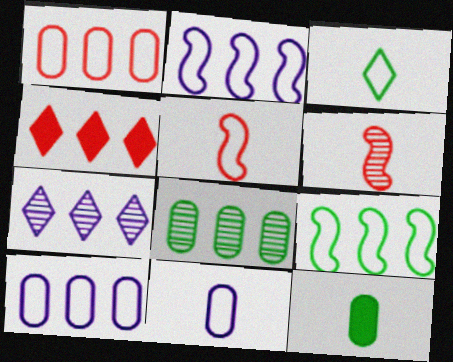[[2, 4, 8], 
[3, 5, 11]]